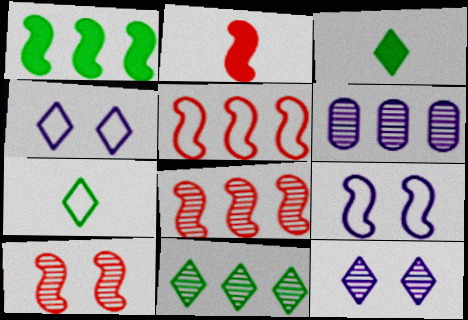[[2, 5, 10], 
[6, 8, 11]]